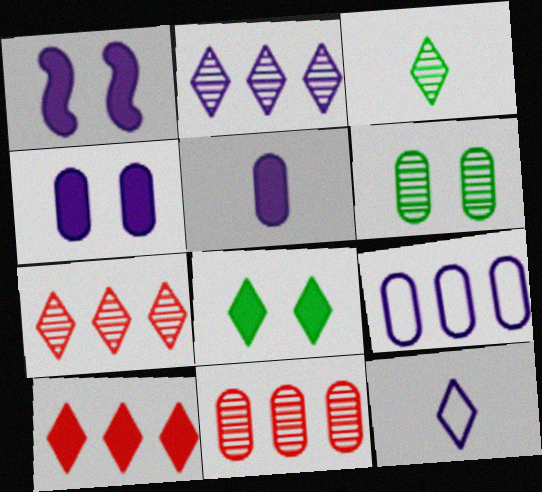[[7, 8, 12]]